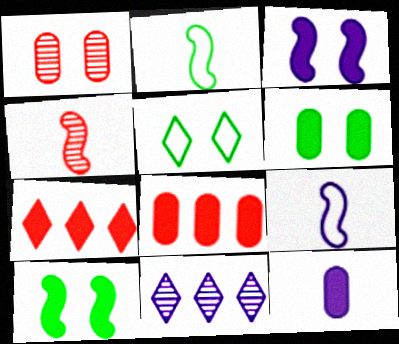[[1, 3, 5], 
[6, 8, 12], 
[7, 10, 12]]